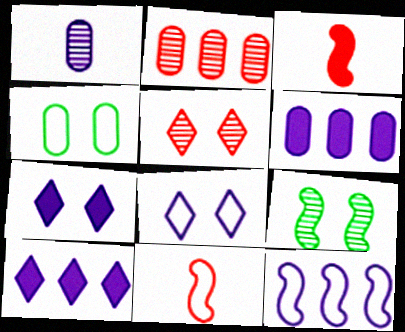[[1, 7, 12], 
[3, 9, 12]]